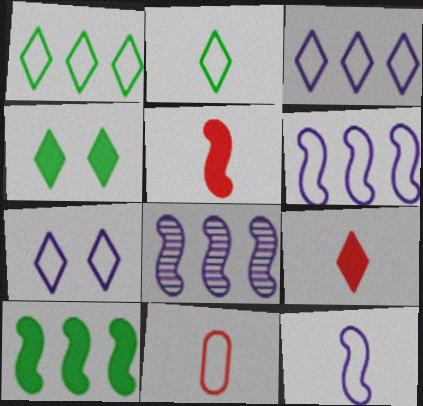[[2, 11, 12], 
[4, 8, 11]]